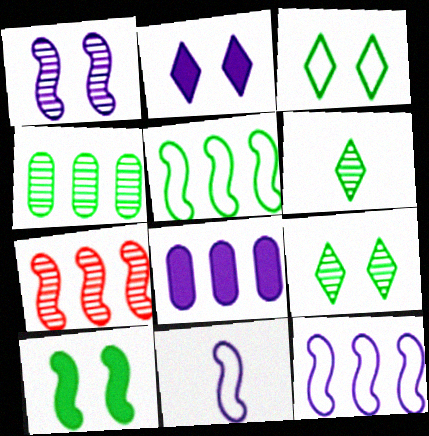[[7, 10, 11]]